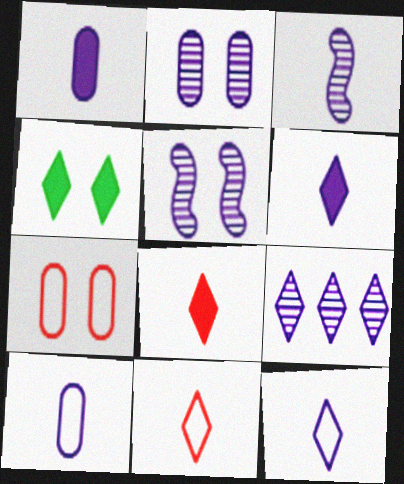[[1, 3, 12], 
[2, 3, 9], 
[3, 6, 10], 
[4, 5, 7], 
[4, 9, 11]]